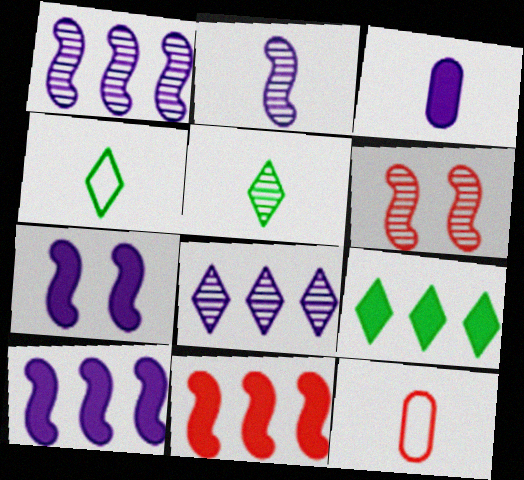[]